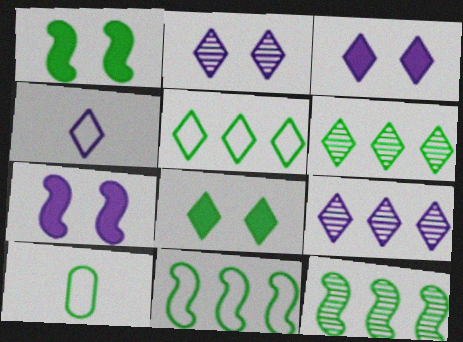[[1, 6, 10], 
[3, 4, 9], 
[8, 10, 12]]